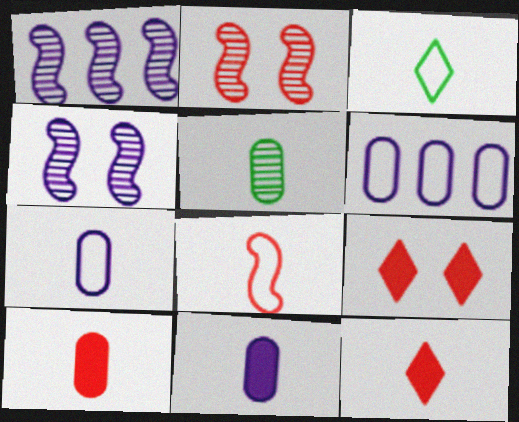[[3, 7, 8], 
[5, 7, 10]]